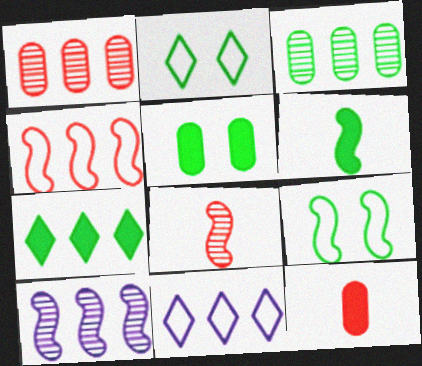[[2, 3, 6], 
[2, 10, 12], 
[5, 6, 7], 
[5, 8, 11]]